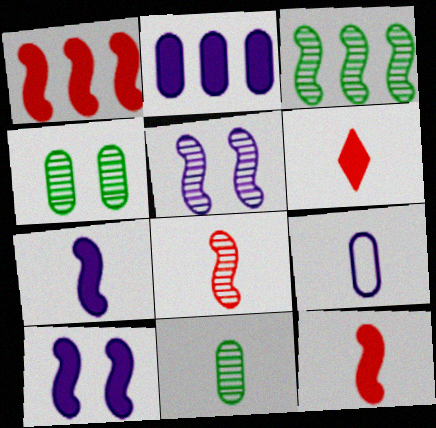[[3, 5, 8]]